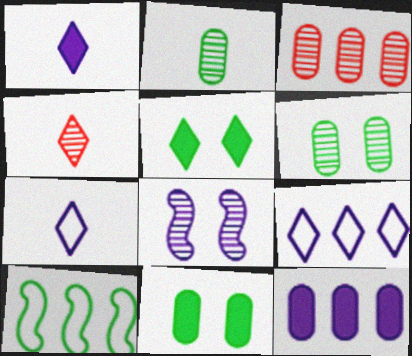[[2, 5, 10], 
[4, 5, 9], 
[7, 8, 12]]